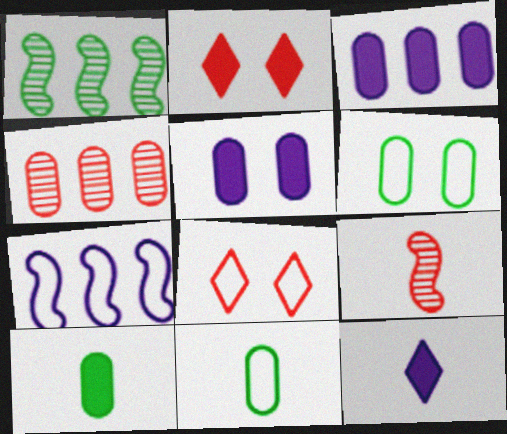[[4, 5, 11], 
[7, 8, 11], 
[9, 11, 12]]